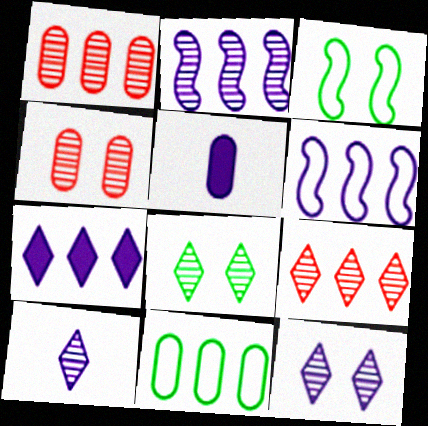[[3, 5, 9], 
[4, 5, 11], 
[5, 6, 12], 
[8, 9, 10]]